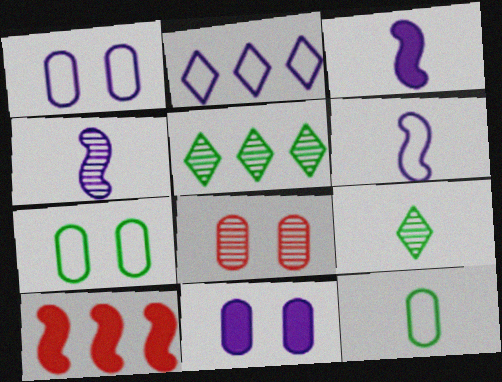[[1, 2, 6], 
[1, 9, 10], 
[2, 4, 11], 
[3, 4, 6], 
[4, 5, 8], 
[7, 8, 11]]